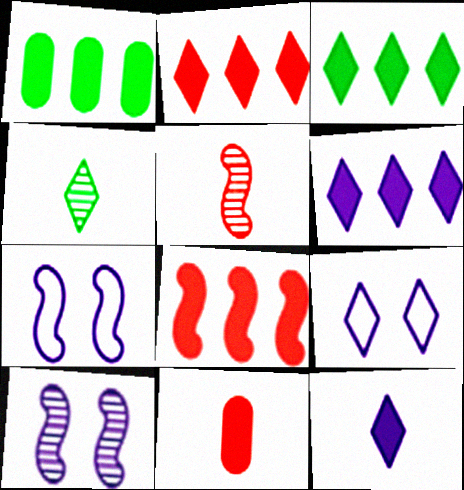[[1, 5, 9], 
[1, 6, 8], 
[2, 3, 6], 
[2, 4, 9]]